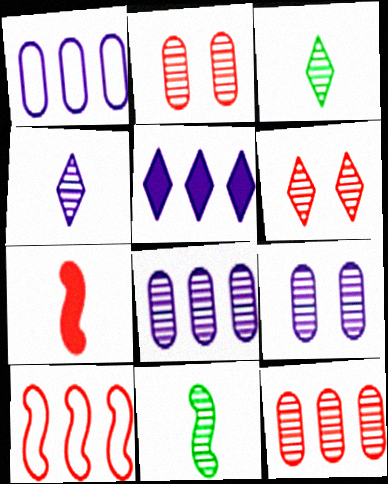[[6, 8, 11]]